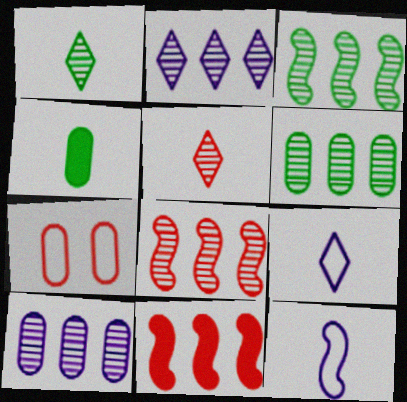[[2, 6, 8], 
[4, 5, 12], 
[4, 7, 10], 
[5, 7, 11]]